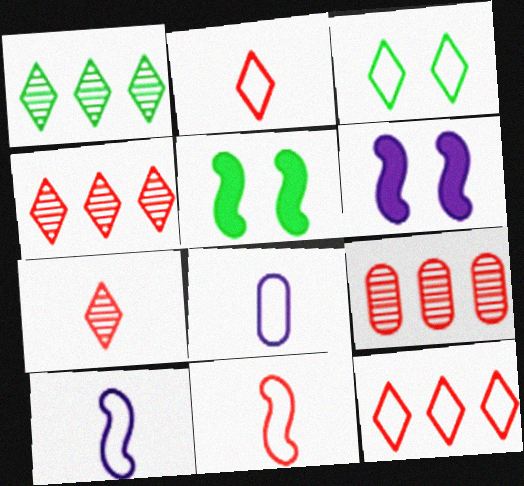[[4, 5, 8]]